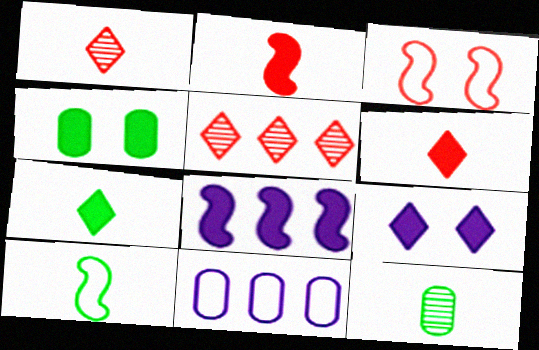[[4, 6, 8], 
[7, 10, 12]]